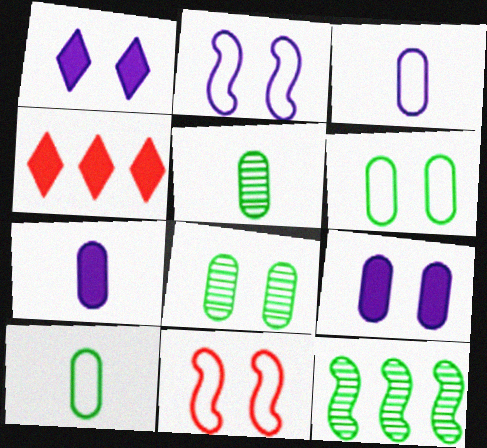[[1, 8, 11], 
[2, 4, 5]]